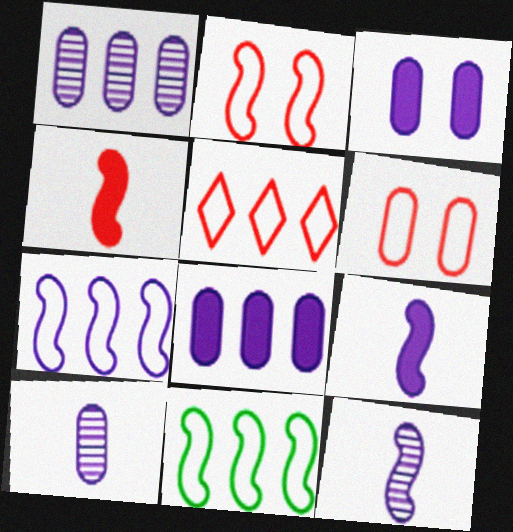[]